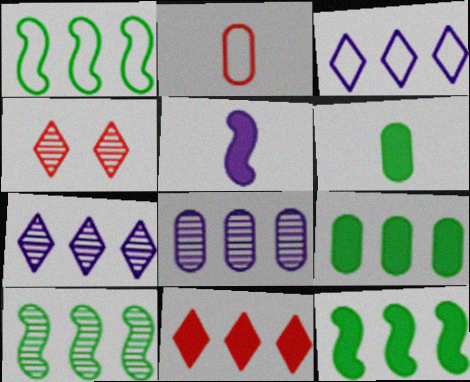[[1, 8, 11], 
[1, 10, 12]]